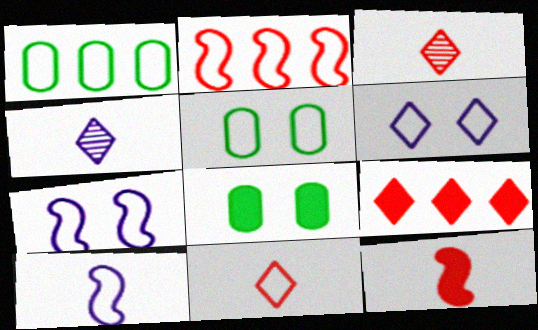[[1, 7, 11], 
[2, 4, 8]]